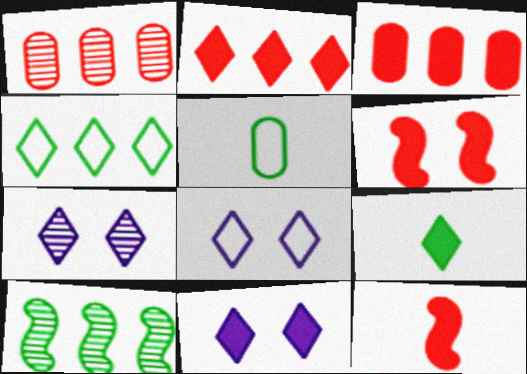[[2, 9, 11], 
[7, 8, 11]]